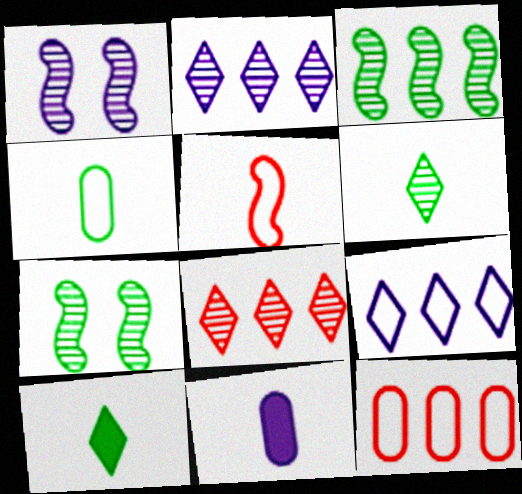[[1, 9, 11], 
[1, 10, 12], 
[5, 6, 11]]